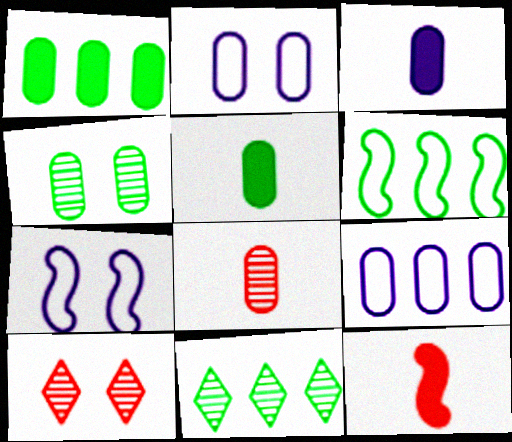[[1, 2, 8], 
[1, 6, 11], 
[2, 11, 12], 
[3, 6, 10]]